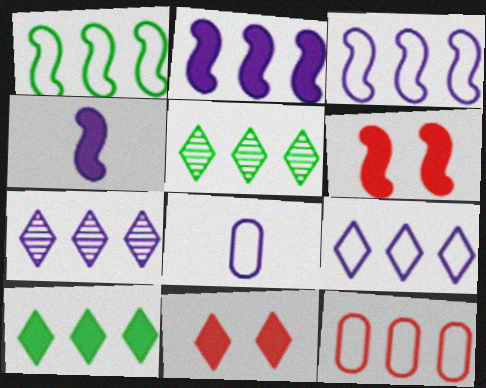[[1, 9, 12], 
[2, 5, 12], 
[5, 6, 8]]